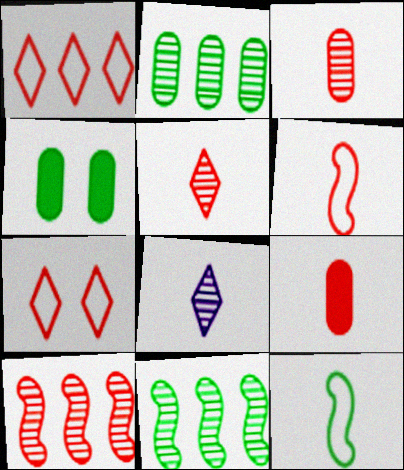[[5, 6, 9], 
[7, 9, 10], 
[8, 9, 12]]